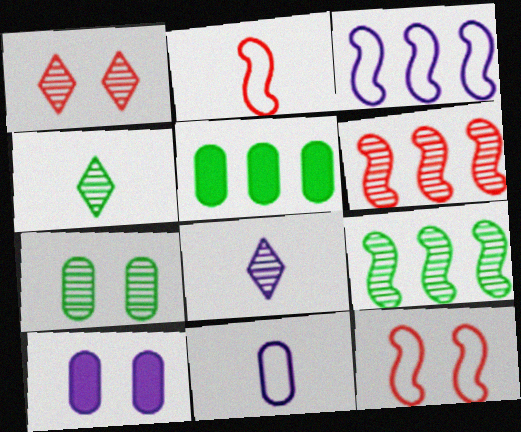[[3, 8, 10], 
[4, 7, 9], 
[5, 8, 12], 
[6, 7, 8]]